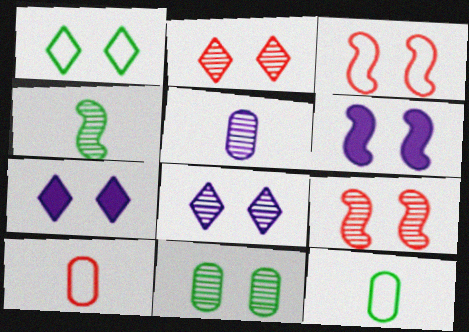[[1, 2, 7], 
[3, 7, 11], 
[8, 9, 11]]